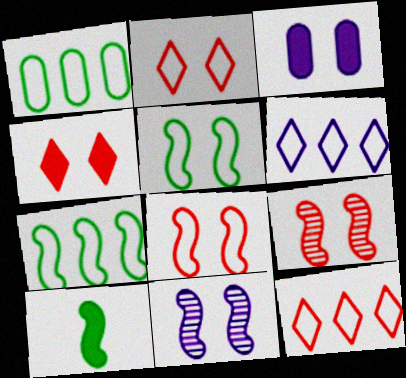[]